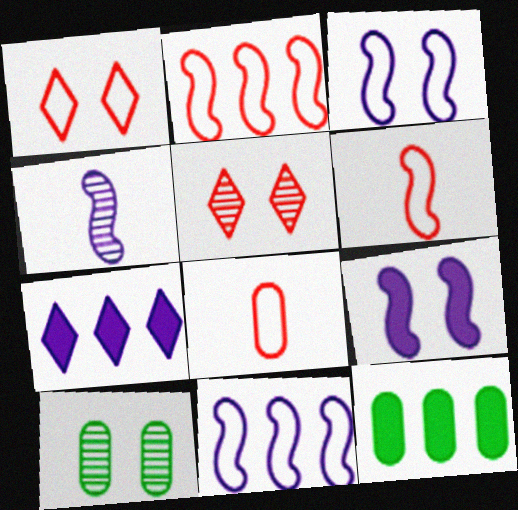[[1, 2, 8], 
[1, 4, 12], 
[1, 9, 10], 
[4, 9, 11], 
[6, 7, 10]]